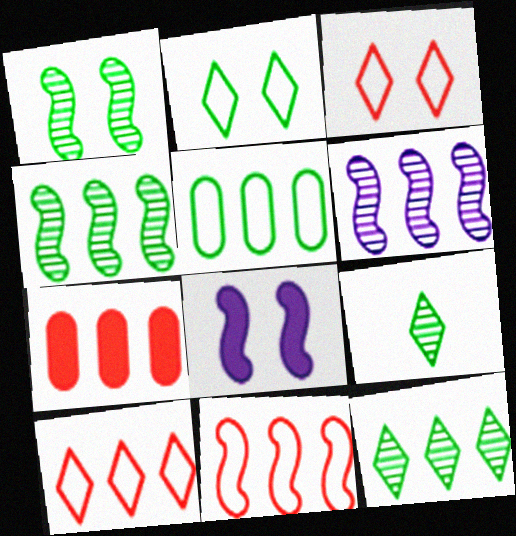[]